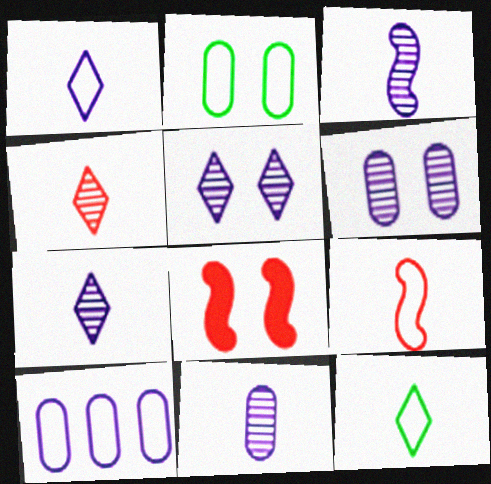[[2, 5, 8], 
[3, 7, 11]]